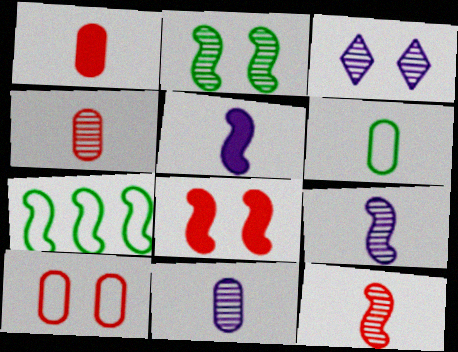[[1, 3, 7], 
[1, 6, 11], 
[7, 8, 9]]